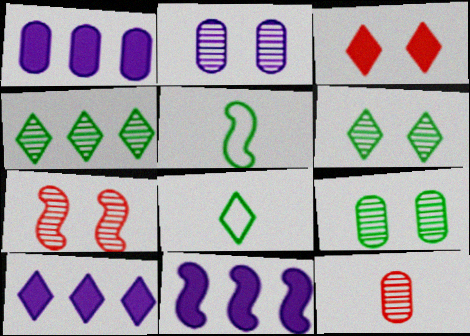[[1, 7, 8], 
[1, 10, 11], 
[2, 6, 7], 
[5, 7, 11]]